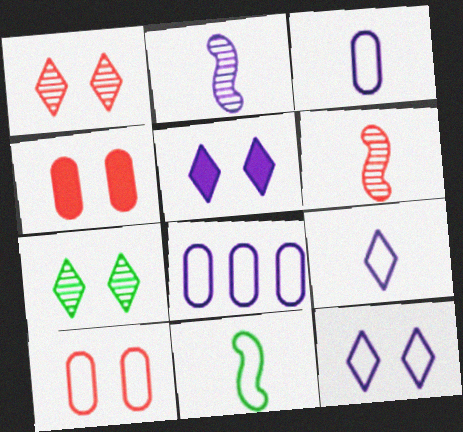[[2, 5, 8]]